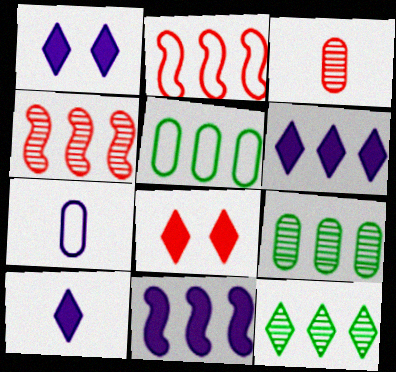[[1, 6, 10], 
[2, 3, 8], 
[2, 6, 9], 
[4, 5, 6]]